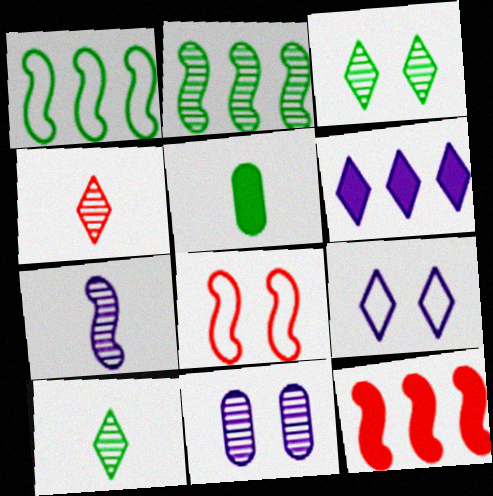[[1, 3, 5], 
[2, 4, 11]]